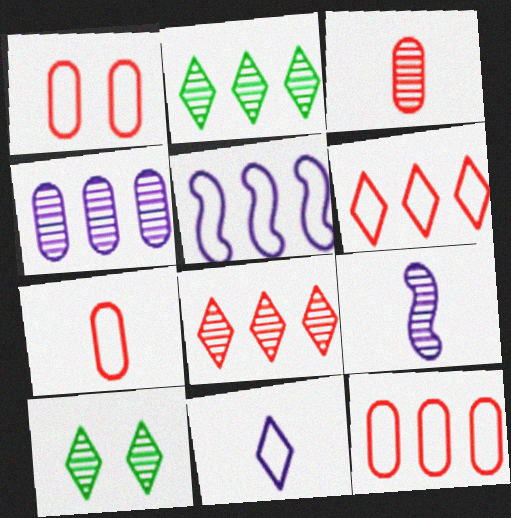[[1, 7, 12]]